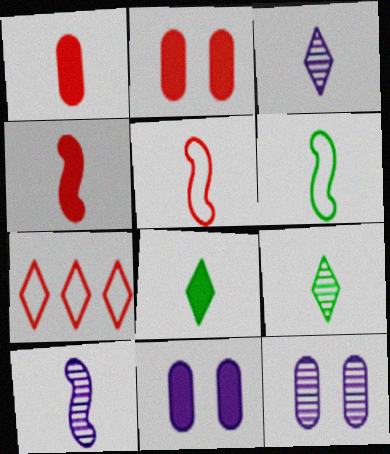[[1, 3, 6], 
[4, 6, 10]]